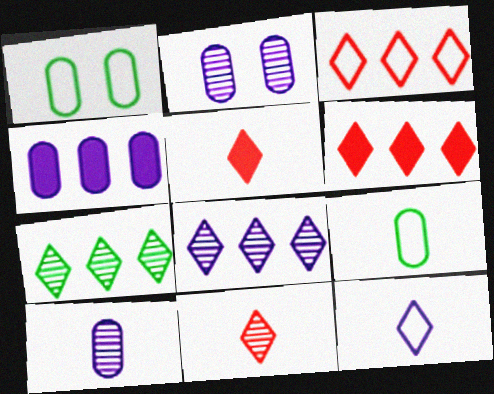[]